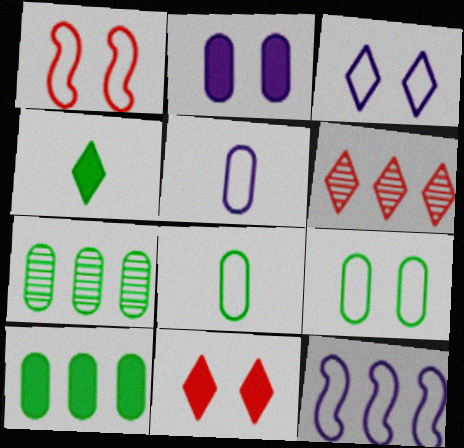[[1, 3, 9], 
[3, 4, 6], 
[3, 5, 12], 
[6, 10, 12]]